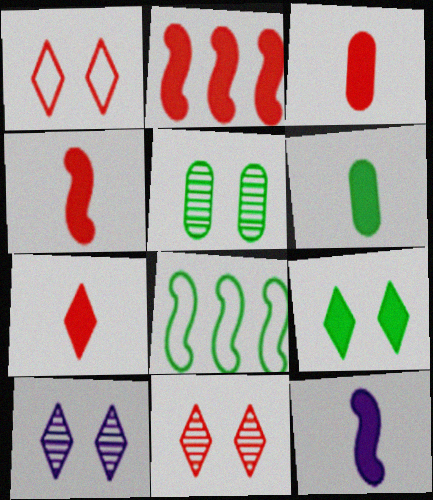[[1, 9, 10], 
[3, 4, 7], 
[3, 8, 10], 
[6, 7, 12]]